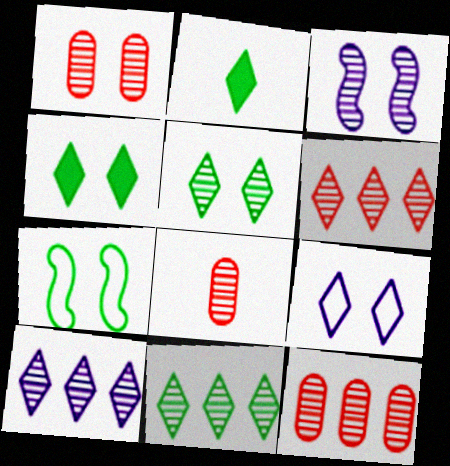[[1, 3, 5], 
[1, 8, 12], 
[2, 6, 9], 
[3, 8, 11], 
[6, 10, 11]]